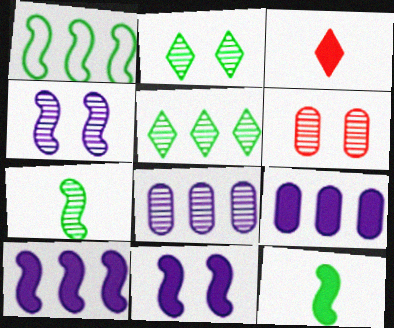[[2, 4, 6]]